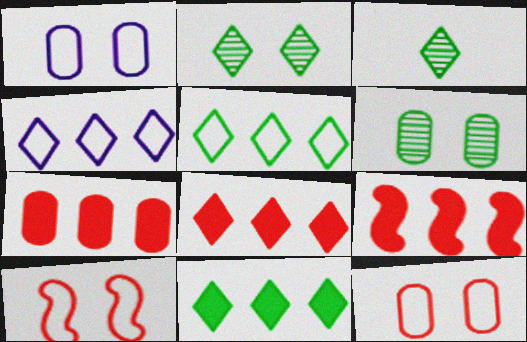[[1, 3, 9], 
[7, 8, 9]]